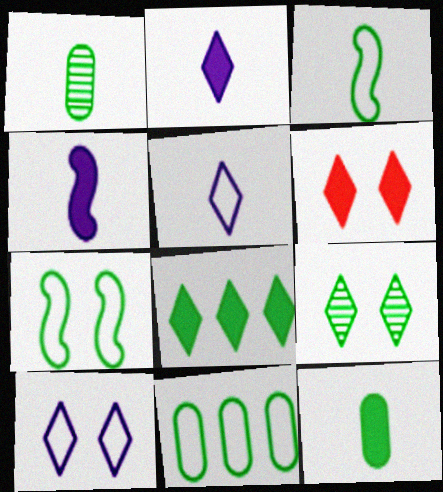[[1, 7, 8], 
[2, 6, 8], 
[6, 9, 10]]